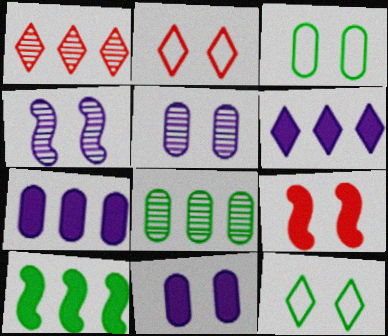[[5, 9, 12]]